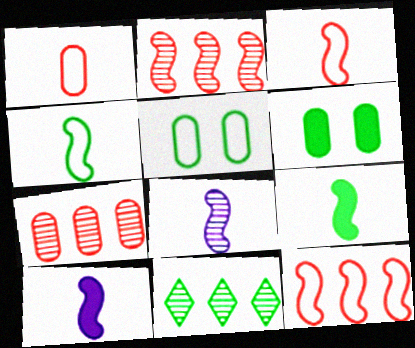[[3, 8, 9], 
[4, 6, 11], 
[5, 9, 11]]